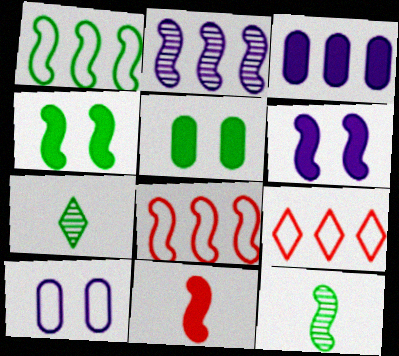[[1, 4, 12], 
[1, 5, 7], 
[6, 8, 12]]